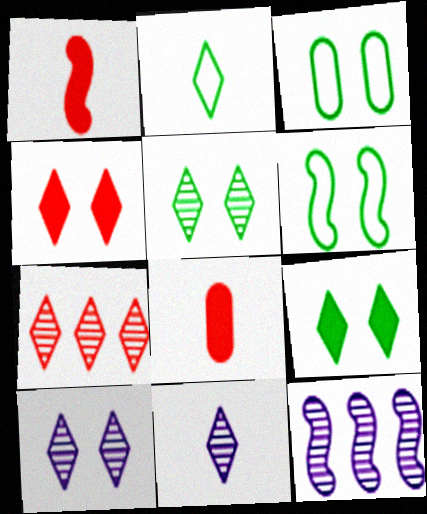[[1, 6, 12], 
[5, 7, 11]]